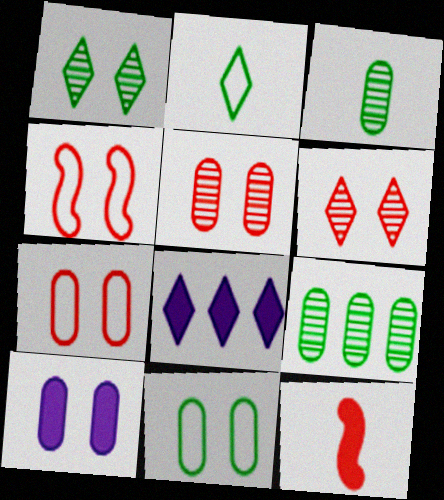[[1, 4, 10], 
[2, 6, 8], 
[3, 4, 8], 
[5, 10, 11]]